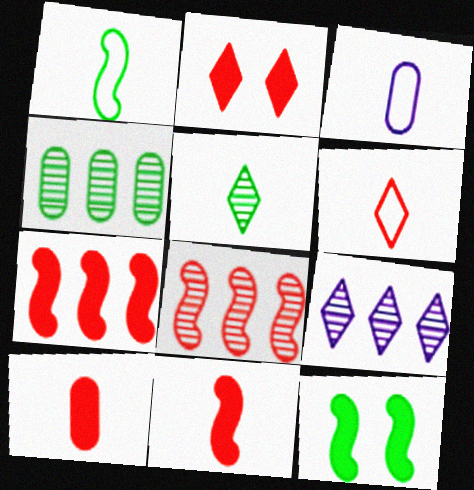[[1, 3, 6], 
[2, 7, 10], 
[3, 5, 11], 
[4, 8, 9]]